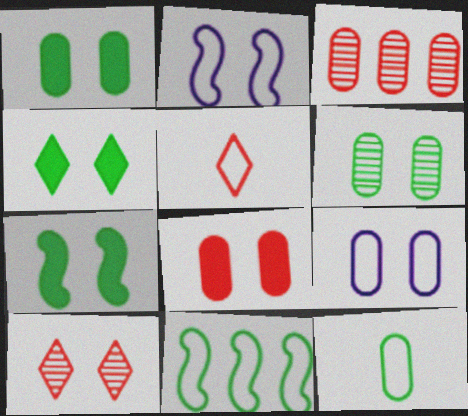[[1, 2, 10], 
[1, 4, 7], 
[5, 9, 11], 
[6, 8, 9], 
[7, 9, 10]]